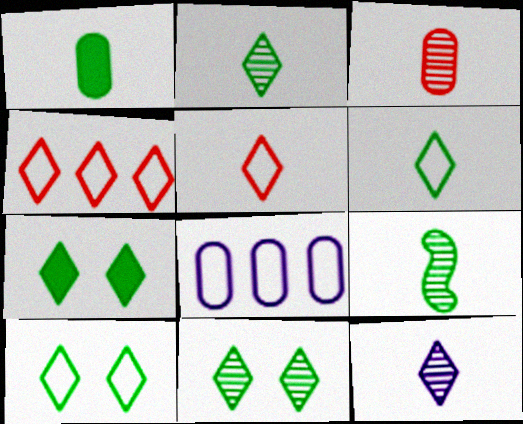[[1, 6, 9], 
[3, 9, 12], 
[4, 7, 12], 
[7, 10, 11]]